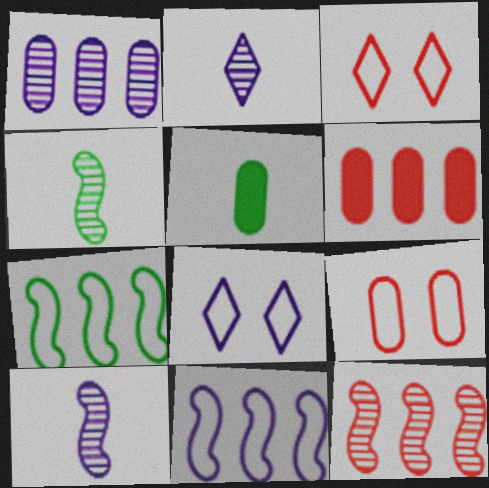[[1, 5, 9], 
[4, 6, 8], 
[5, 8, 12]]